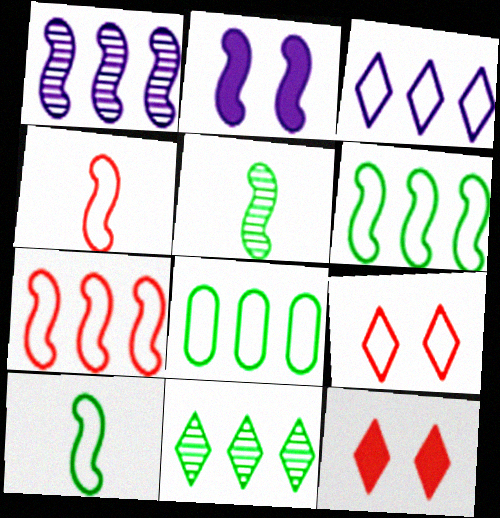[[2, 5, 7], 
[3, 7, 8]]